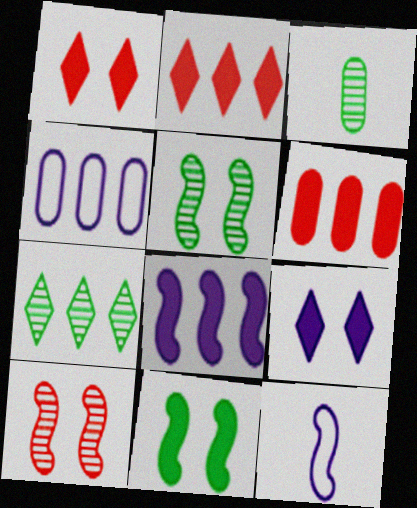[[3, 5, 7]]